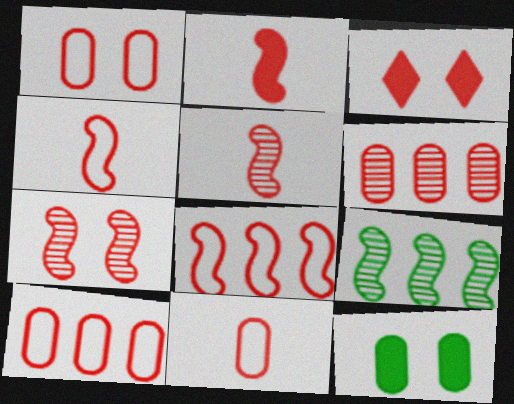[[1, 3, 7], 
[1, 10, 11], 
[2, 4, 5], 
[2, 7, 8], 
[3, 4, 6], 
[3, 5, 10]]